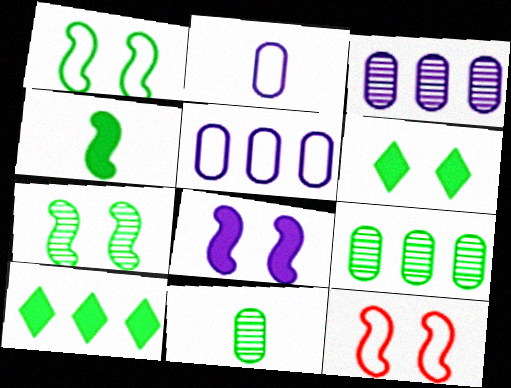[[1, 10, 11], 
[7, 8, 12]]